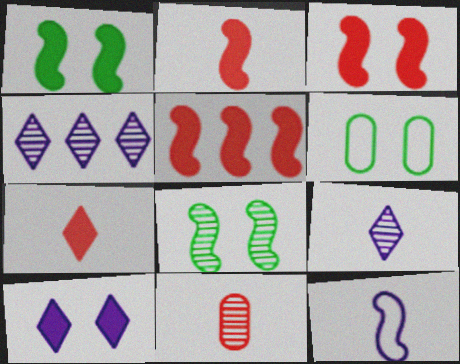[[2, 3, 5], 
[2, 4, 6], 
[4, 8, 11], 
[5, 6, 9], 
[5, 8, 12]]